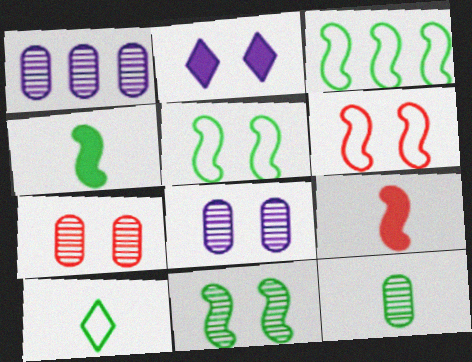[[1, 7, 12], 
[2, 5, 7], 
[3, 4, 11], 
[4, 10, 12]]